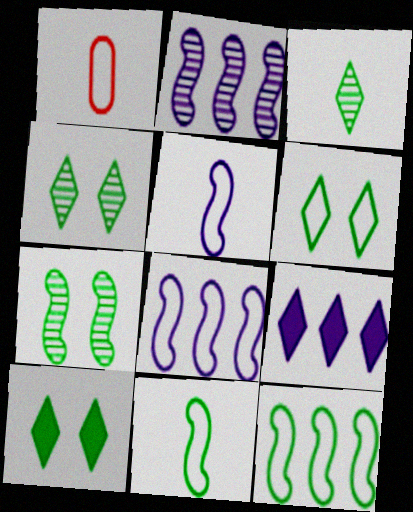[[1, 2, 10], 
[1, 6, 8], 
[1, 7, 9], 
[4, 6, 10]]